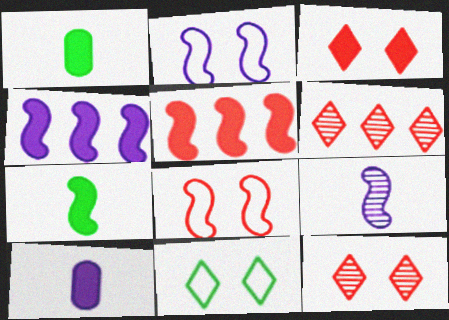[[1, 2, 6], 
[1, 3, 4], 
[2, 4, 9]]